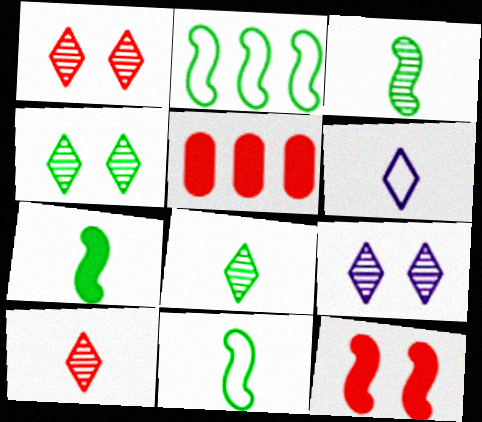[[1, 4, 9], 
[3, 7, 11], 
[5, 9, 11]]